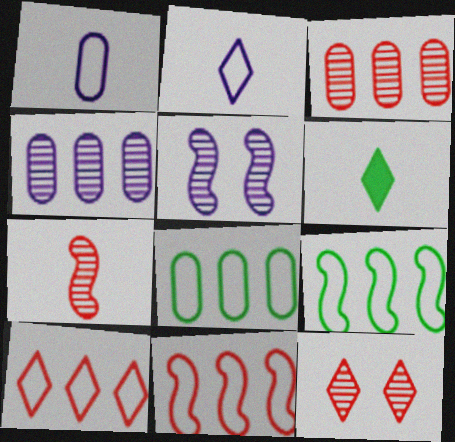[[1, 6, 7], 
[3, 7, 12]]